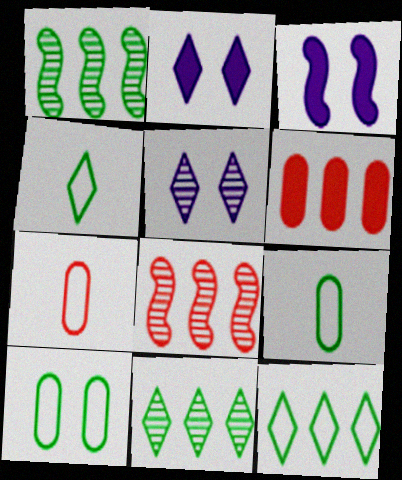[[1, 2, 7], 
[2, 8, 9], 
[3, 7, 11]]